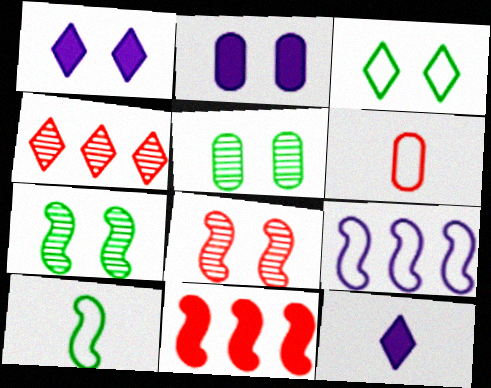[[2, 3, 8], 
[2, 4, 10], 
[3, 4, 12], 
[3, 6, 9]]